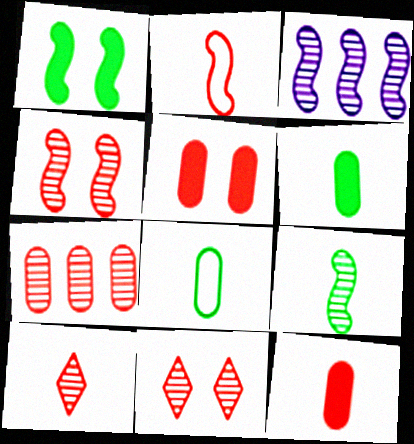[[1, 2, 3], 
[2, 10, 12], 
[3, 4, 9], 
[4, 7, 10]]